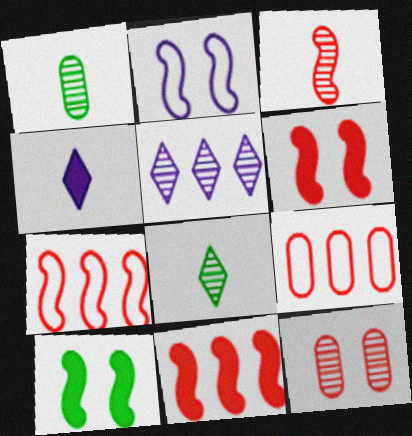[[3, 6, 7]]